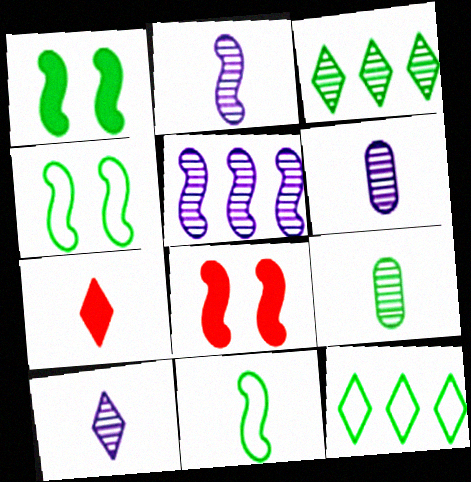[[1, 9, 12], 
[2, 6, 10], 
[5, 8, 11], 
[6, 7, 11], 
[6, 8, 12]]